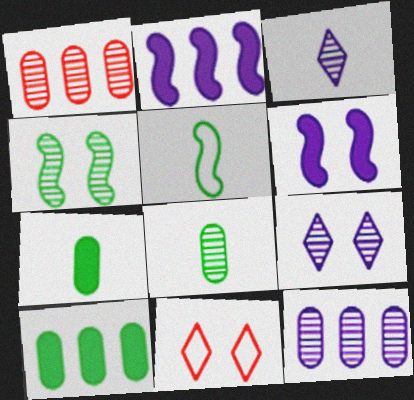[[1, 3, 4], 
[2, 8, 11]]